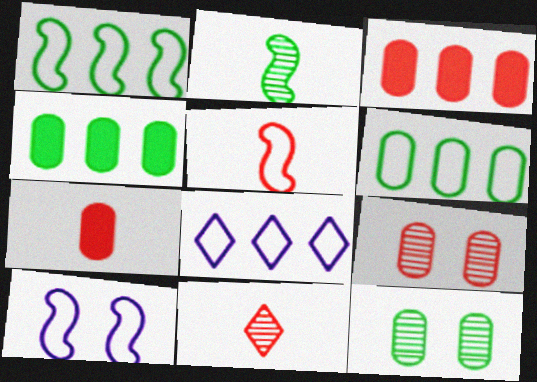[[1, 5, 10], 
[4, 10, 11], 
[5, 7, 11]]